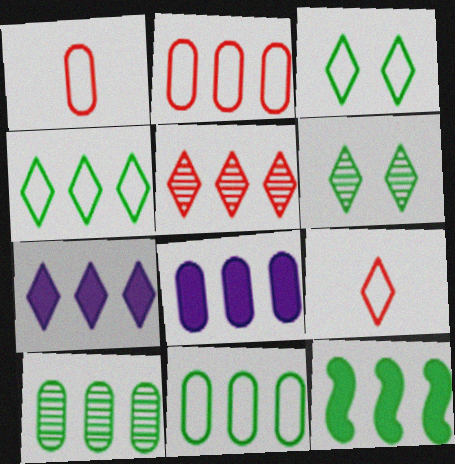[[2, 8, 10], 
[4, 5, 7], 
[4, 10, 12], 
[6, 7, 9]]